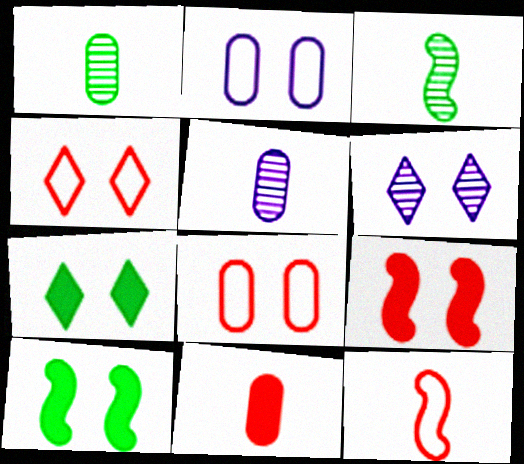[[4, 6, 7], 
[6, 8, 10]]